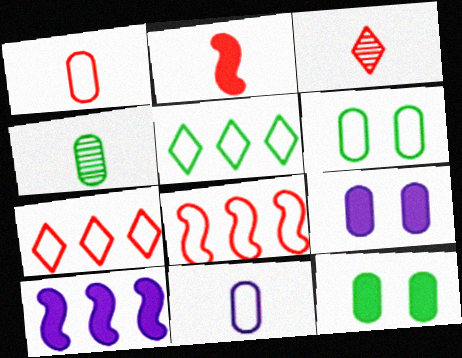[[1, 2, 3], 
[3, 6, 10]]